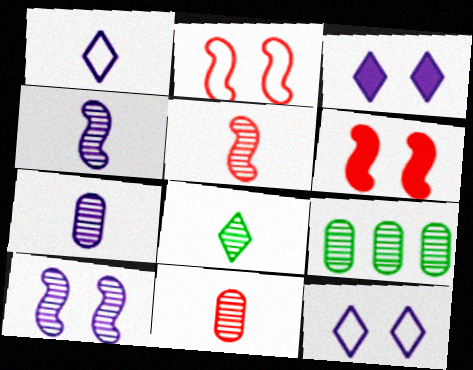[[1, 6, 9], 
[4, 8, 11], 
[5, 7, 8]]